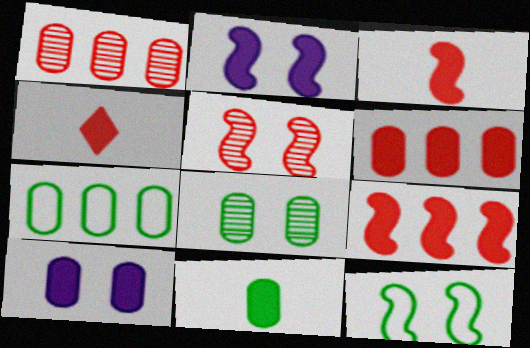[[2, 5, 12], 
[6, 10, 11], 
[7, 8, 11]]